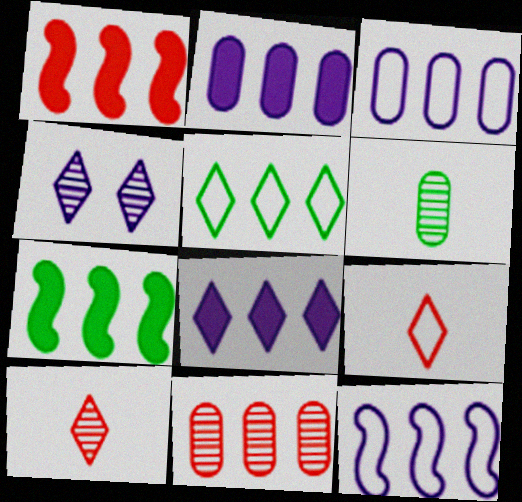[]